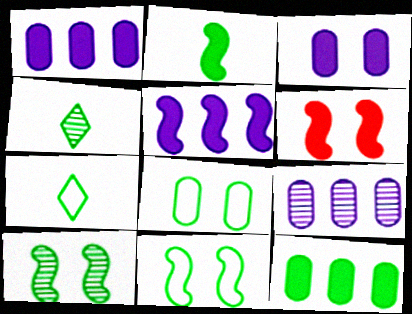[[2, 5, 6], 
[4, 11, 12], 
[6, 7, 9], 
[7, 10, 12]]